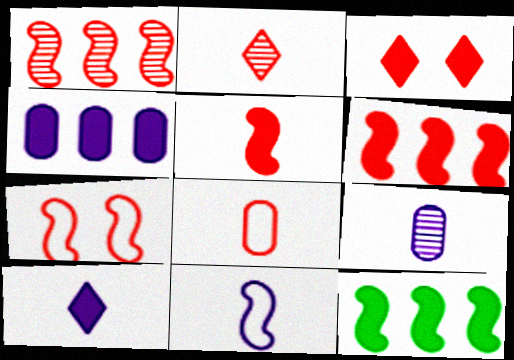[[1, 3, 8], 
[1, 5, 7], 
[2, 5, 8], 
[9, 10, 11]]